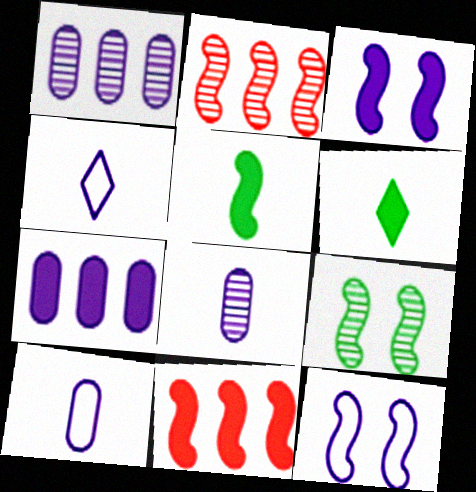[[1, 3, 4], 
[2, 5, 12], 
[3, 5, 11]]